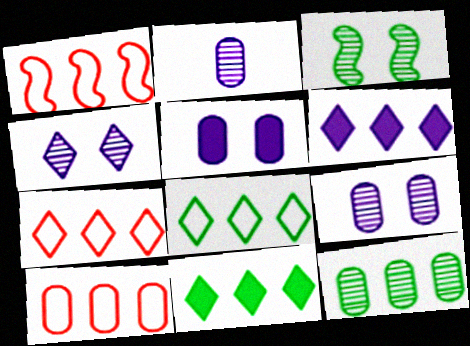[[1, 6, 12], 
[1, 7, 10]]